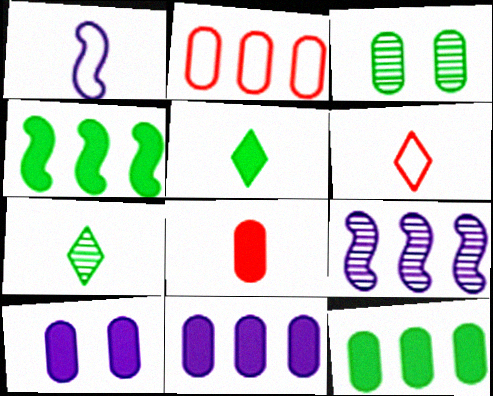[[1, 7, 8], 
[8, 10, 12]]